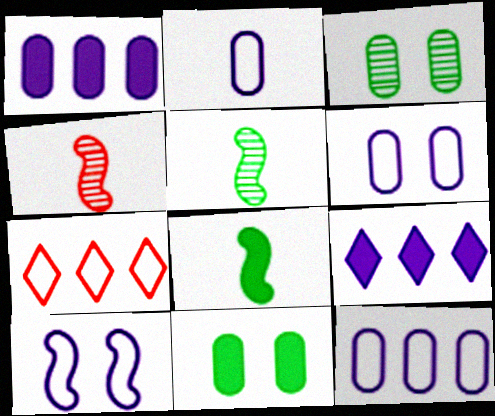[[2, 6, 12]]